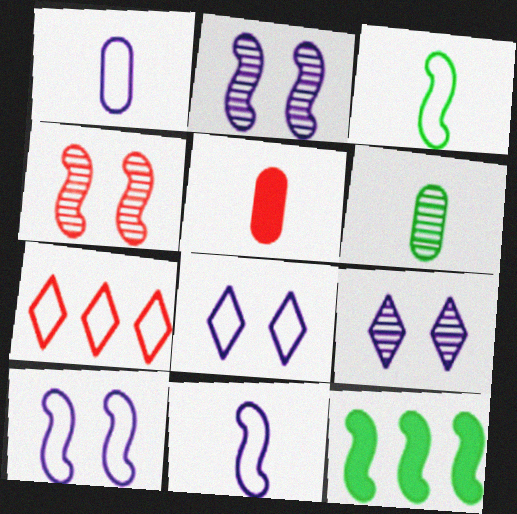[[1, 5, 6], 
[4, 5, 7], 
[4, 11, 12]]